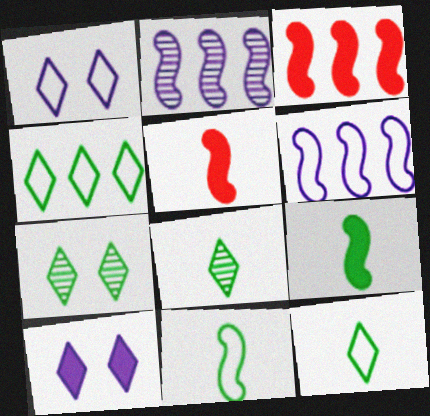[]